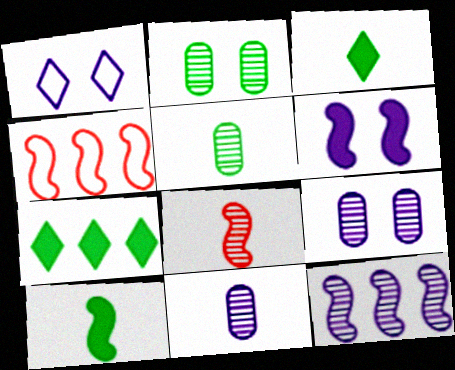[[1, 6, 9], 
[3, 4, 9]]